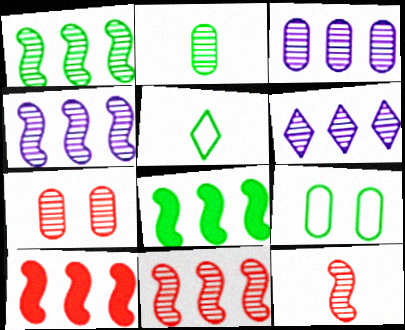[[1, 4, 11], 
[2, 3, 7], 
[3, 4, 6]]